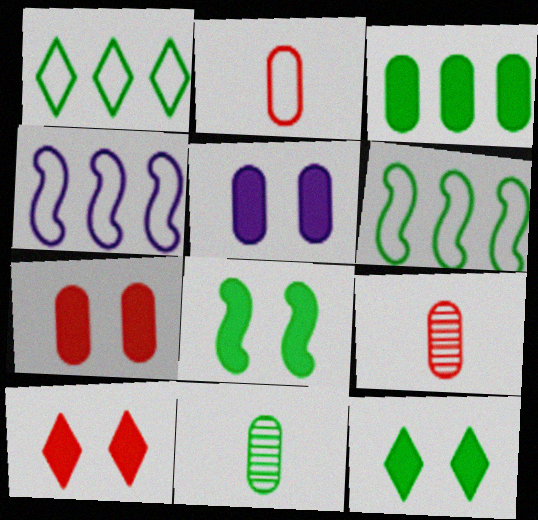[[1, 8, 11], 
[4, 9, 12], 
[4, 10, 11], 
[5, 8, 10], 
[6, 11, 12]]